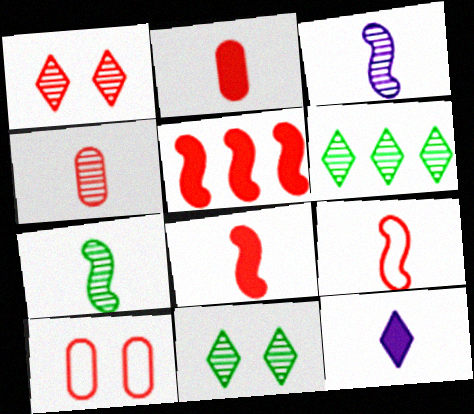[]